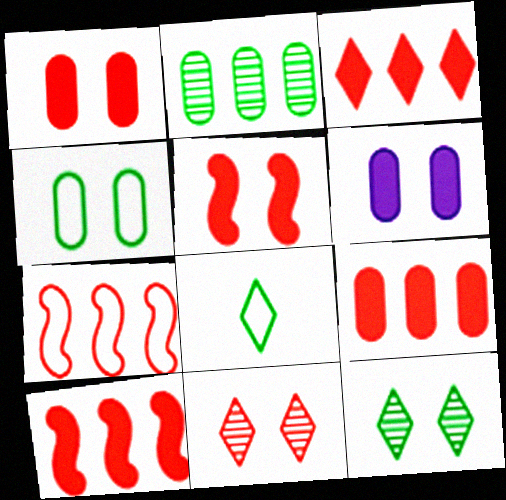[[3, 9, 10]]